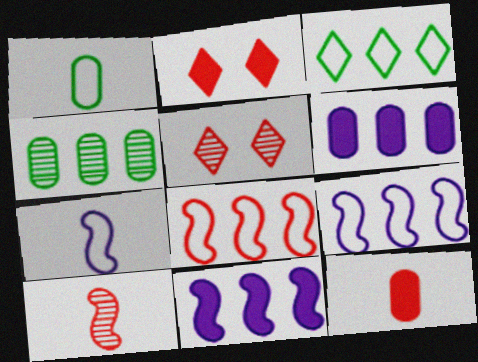[[1, 5, 11], 
[2, 4, 7], 
[5, 8, 12]]